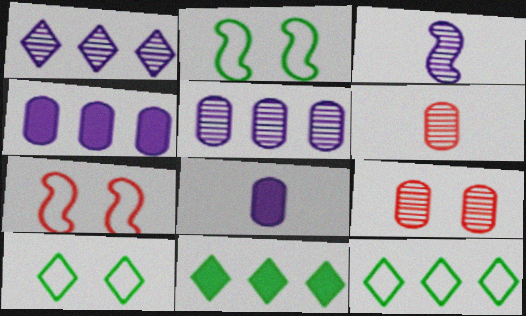[]